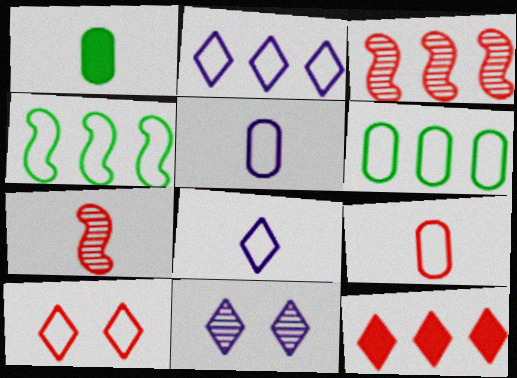[[1, 7, 8], 
[4, 5, 10]]